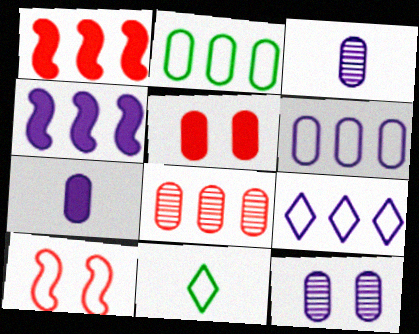[[1, 11, 12], 
[2, 3, 5], 
[6, 7, 12], 
[6, 10, 11]]